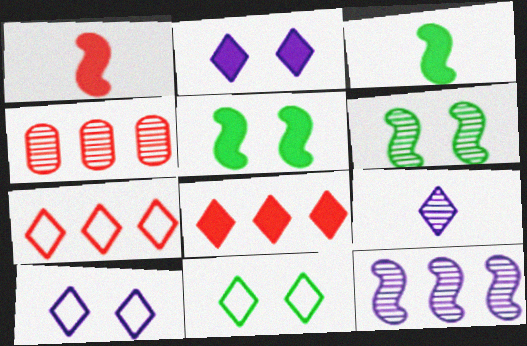[[3, 4, 10], 
[4, 6, 9], 
[8, 9, 11]]